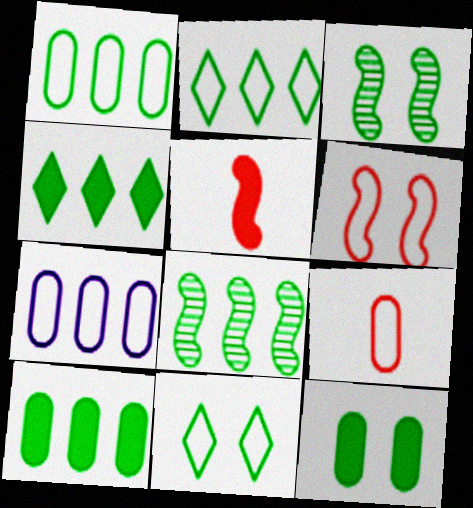[[1, 4, 8], 
[2, 8, 10], 
[3, 11, 12]]